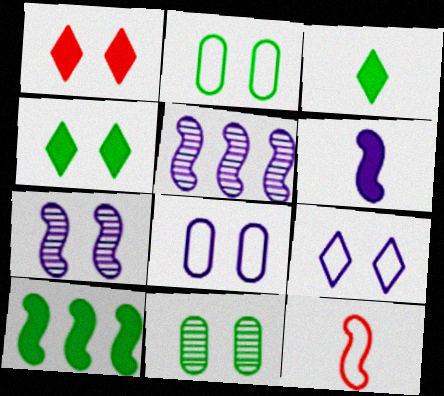[[1, 2, 7], 
[7, 10, 12]]